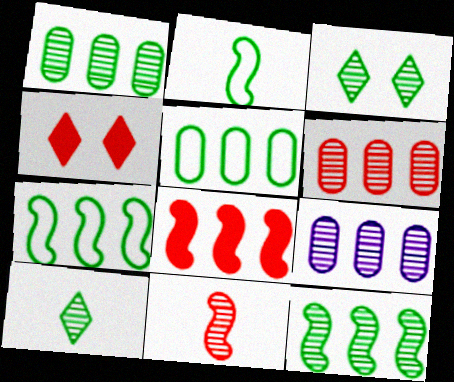[[1, 6, 9], 
[2, 4, 9], 
[3, 9, 11]]